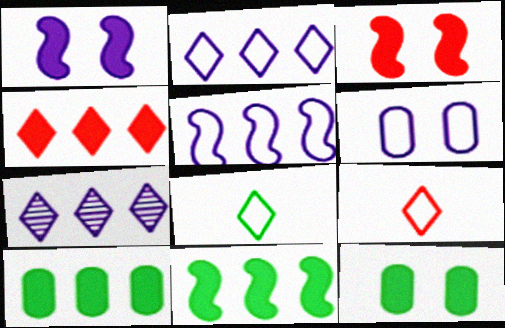[]